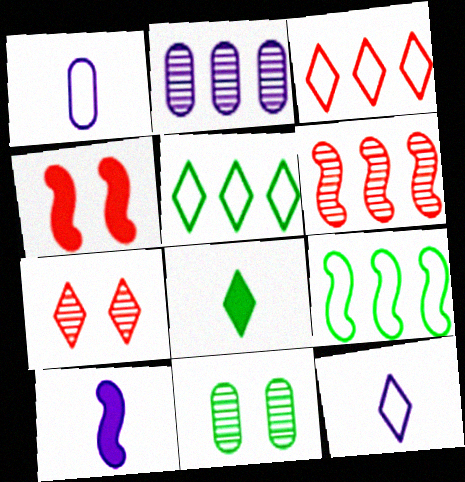[[3, 10, 11], 
[8, 9, 11]]